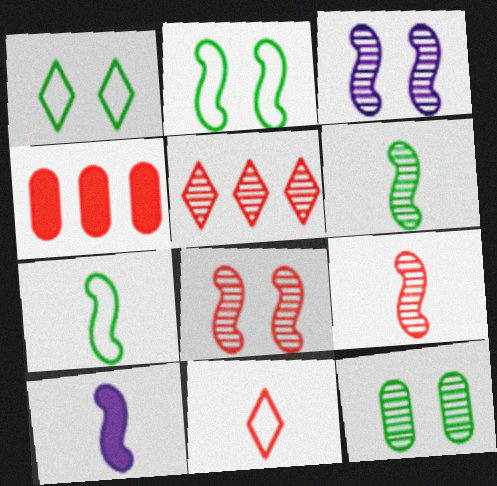[[4, 8, 11], 
[7, 9, 10]]